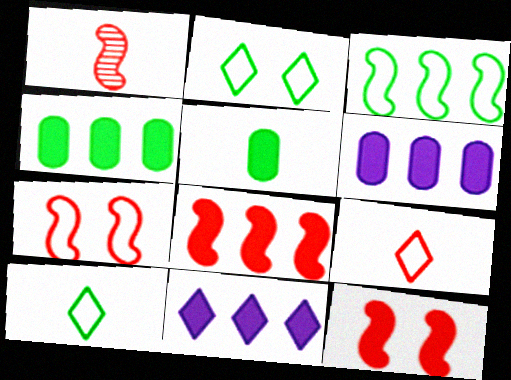[[1, 2, 6], 
[1, 7, 8], 
[4, 8, 11], 
[5, 11, 12]]